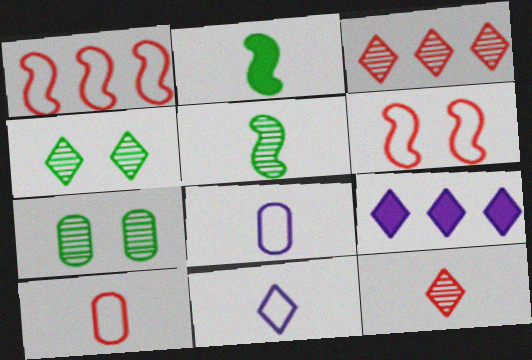[[2, 8, 12]]